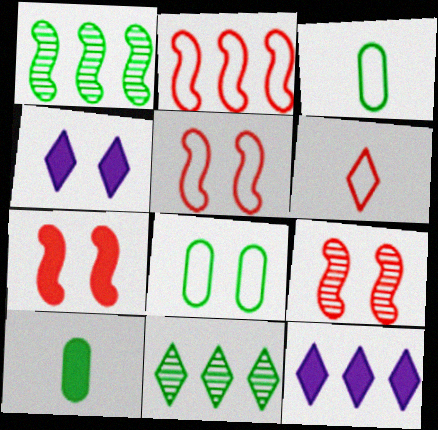[[3, 9, 12], 
[4, 6, 11], 
[4, 8, 9], 
[5, 7, 9], 
[7, 10, 12]]